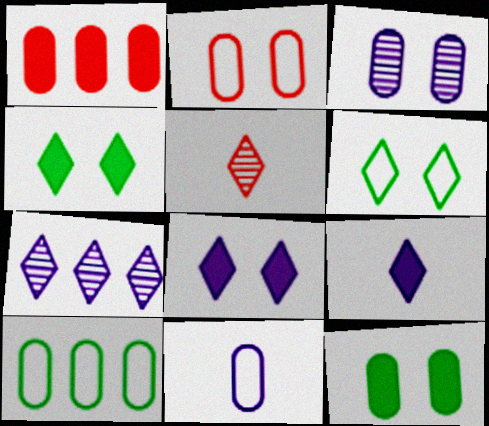[[2, 3, 12], 
[2, 10, 11]]